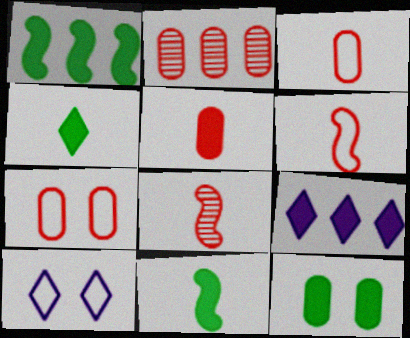[[1, 4, 12], 
[2, 5, 7], 
[2, 10, 11]]